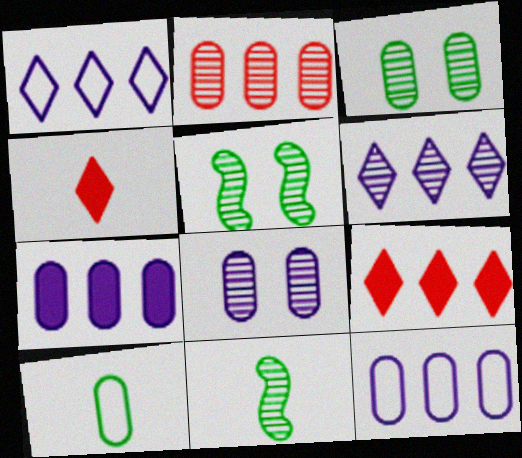[[4, 5, 12]]